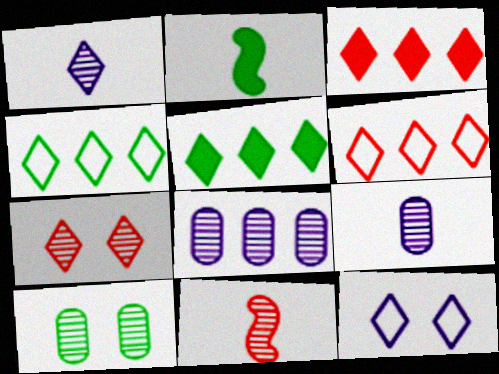[[2, 4, 10]]